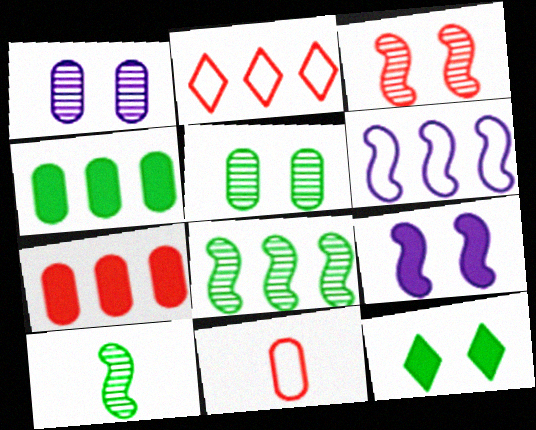[[1, 4, 11]]